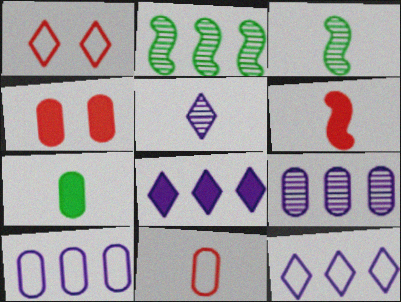[[3, 4, 12]]